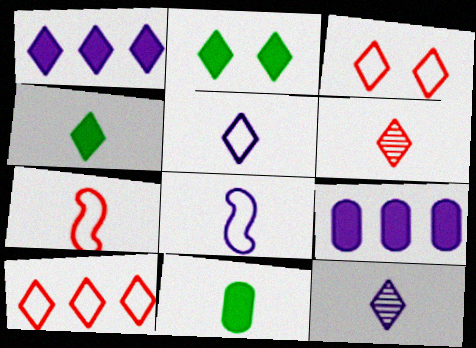[[2, 10, 12], 
[4, 5, 6], 
[6, 8, 11], 
[7, 11, 12]]